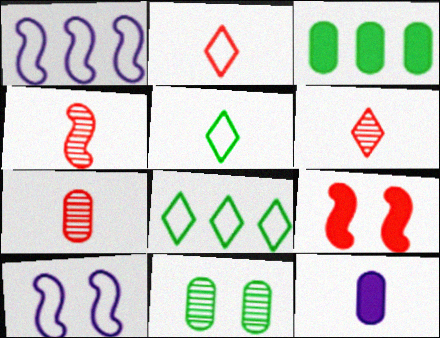[[3, 6, 10], 
[4, 5, 12], 
[4, 6, 7]]